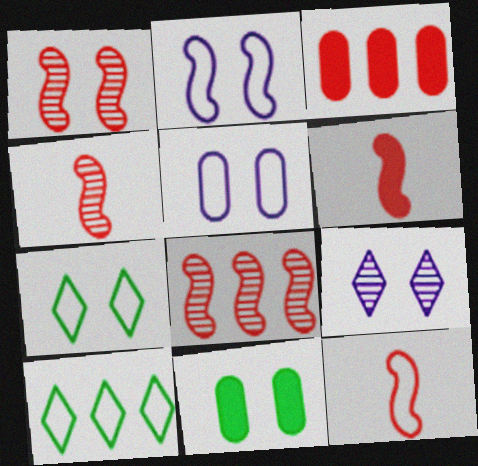[[1, 4, 8], 
[4, 6, 12], 
[5, 10, 12]]